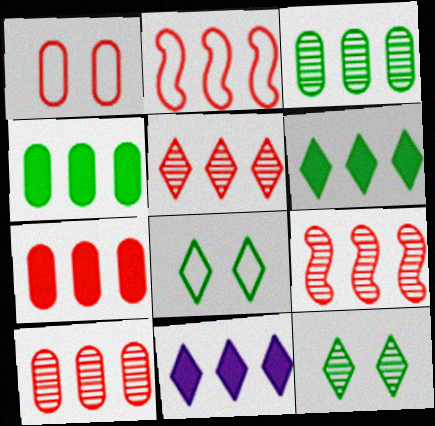[[2, 3, 11], 
[2, 5, 7], 
[5, 9, 10]]